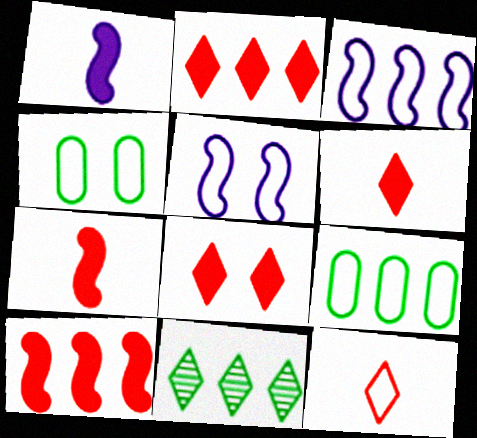[[2, 6, 8], 
[3, 4, 12], 
[5, 9, 12]]